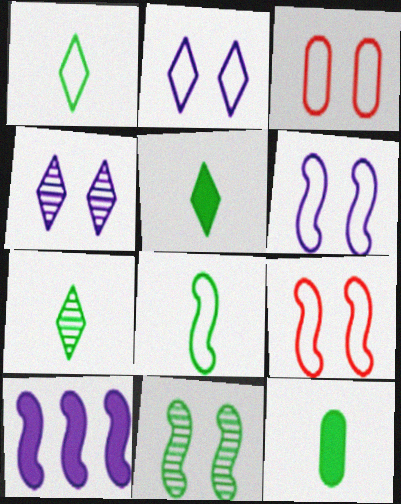[[1, 5, 7], 
[3, 7, 10], 
[7, 8, 12]]